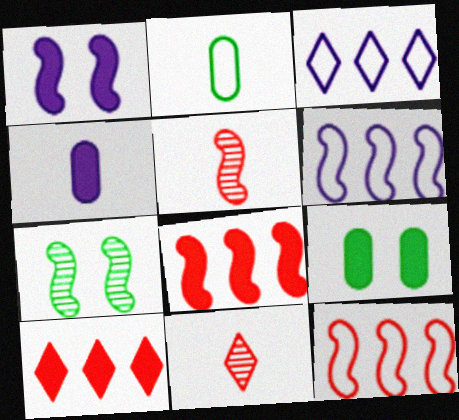[[3, 5, 9], 
[6, 9, 11]]